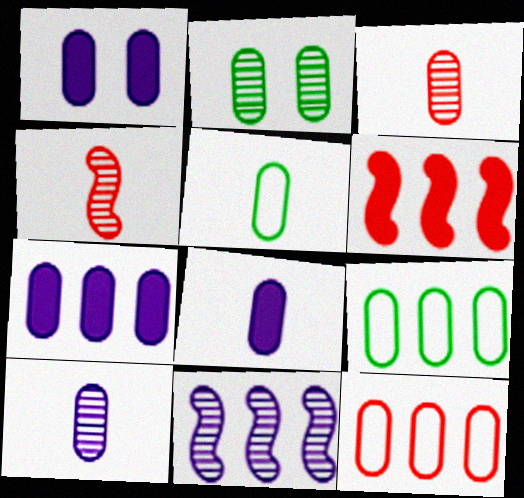[[1, 3, 9], 
[1, 7, 8], 
[2, 8, 12], 
[3, 5, 8]]